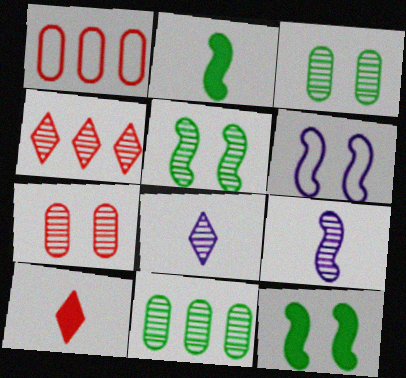[[1, 8, 12], 
[3, 4, 9], 
[6, 10, 11]]